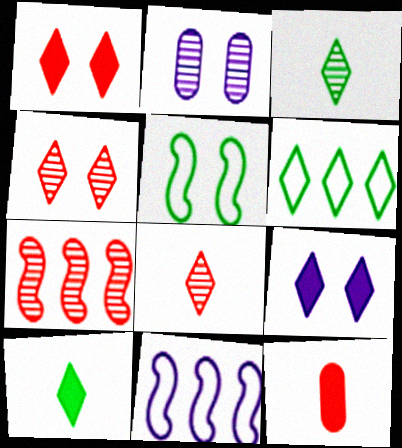[[1, 2, 5], 
[2, 3, 7], 
[6, 8, 9]]